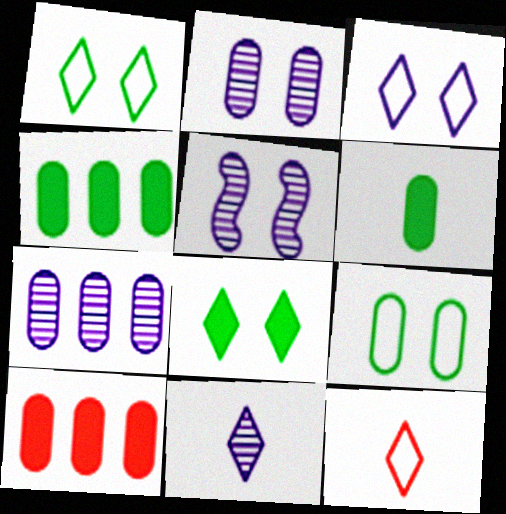[[4, 5, 12], 
[5, 7, 11]]